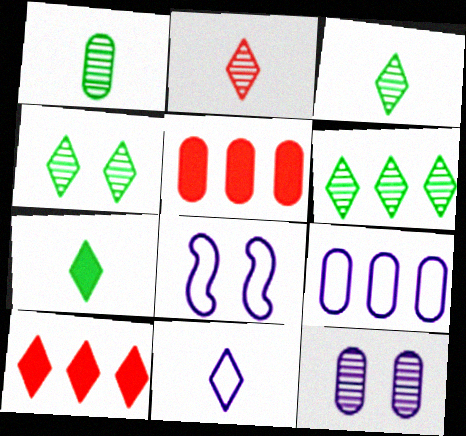[[1, 8, 10], 
[2, 7, 11], 
[3, 4, 6], 
[3, 5, 8], 
[4, 10, 11], 
[8, 9, 11]]